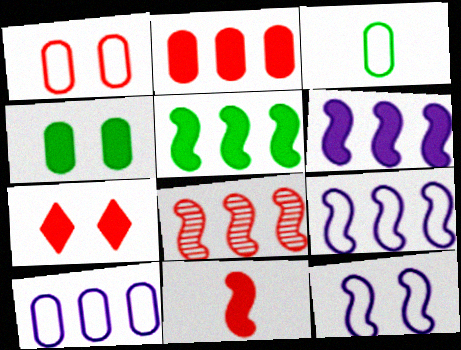[[1, 3, 10], 
[2, 7, 11], 
[5, 8, 9]]